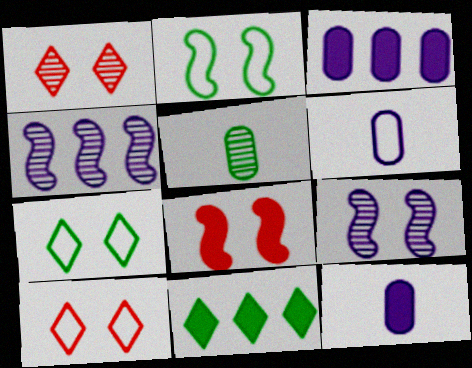[[1, 4, 5], 
[2, 5, 11], 
[2, 8, 9], 
[8, 11, 12]]